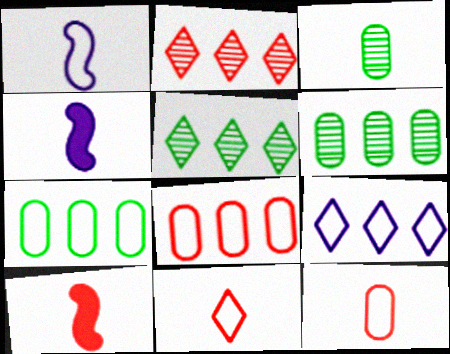[[3, 4, 11]]